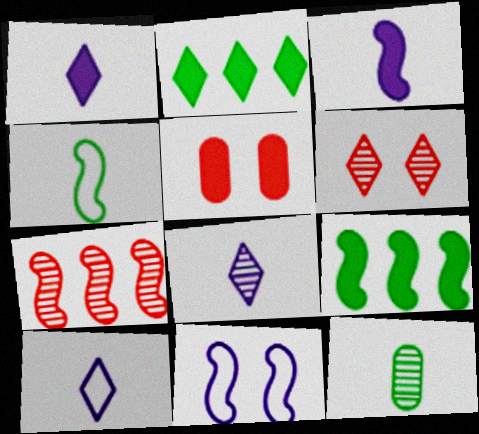[[1, 5, 9], 
[1, 8, 10], 
[2, 3, 5], 
[2, 6, 10]]